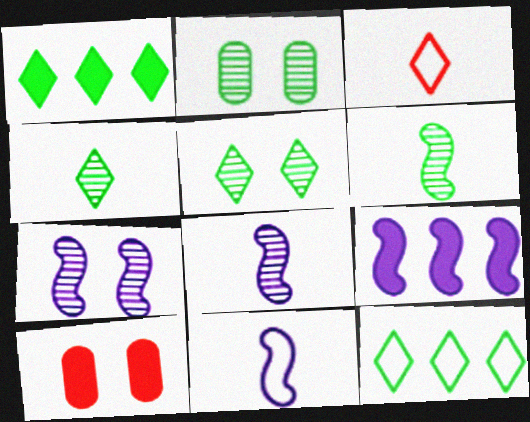[[2, 3, 9], 
[7, 9, 11], 
[8, 10, 12]]